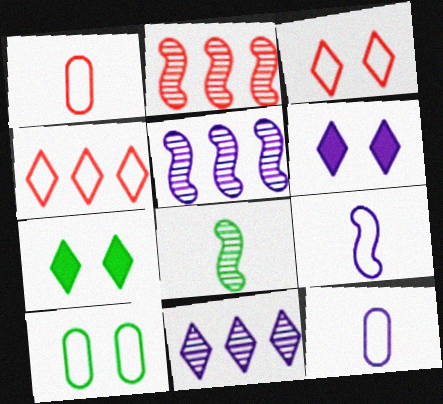[[1, 5, 7], 
[2, 7, 12], 
[4, 9, 10], 
[5, 6, 12]]